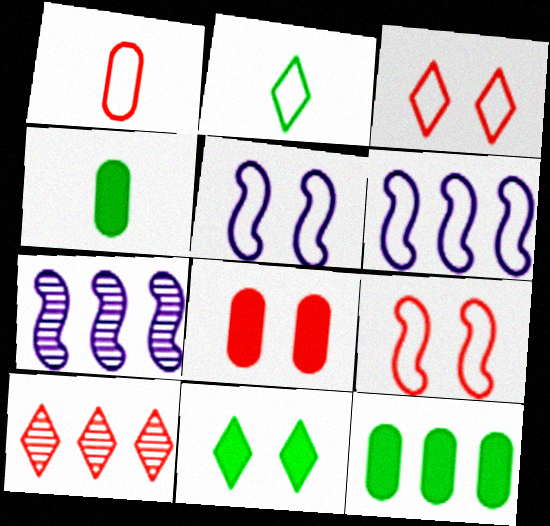[[1, 7, 11], 
[2, 7, 8], 
[3, 4, 7], 
[4, 5, 10], 
[6, 10, 12]]